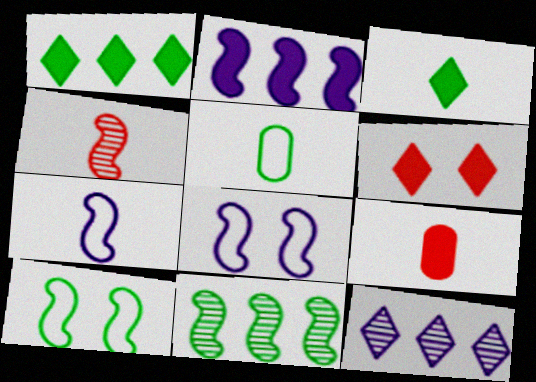[[2, 4, 10], 
[9, 10, 12]]